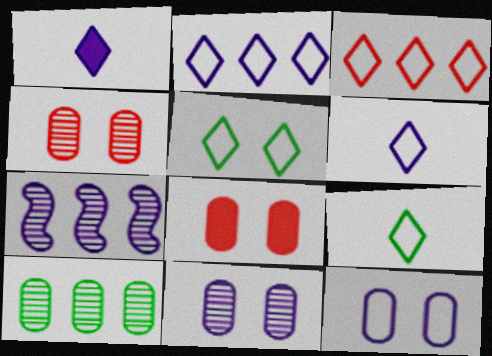[[1, 7, 12], 
[3, 5, 6], 
[7, 8, 9]]